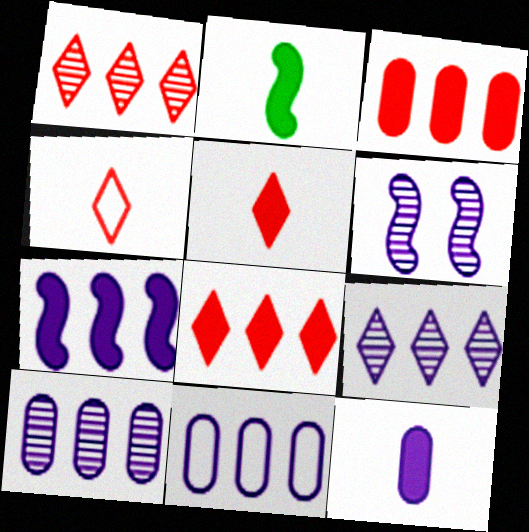[[2, 5, 12], 
[7, 9, 11]]